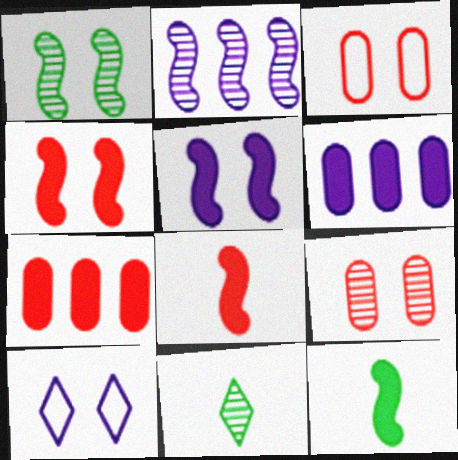[[2, 9, 11]]